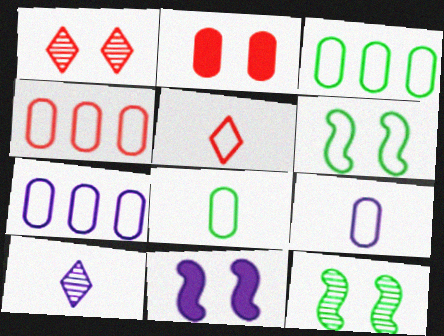[[3, 4, 7], 
[5, 6, 7], 
[7, 10, 11]]